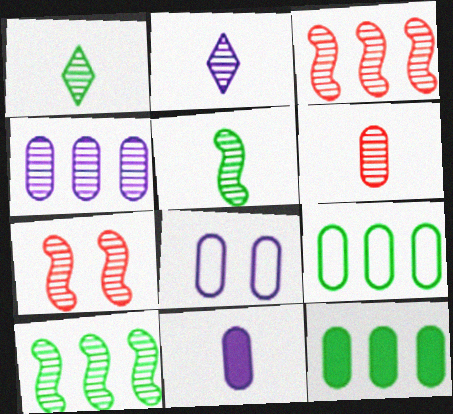[[1, 4, 7], 
[2, 5, 6], 
[4, 8, 11], 
[6, 8, 12]]